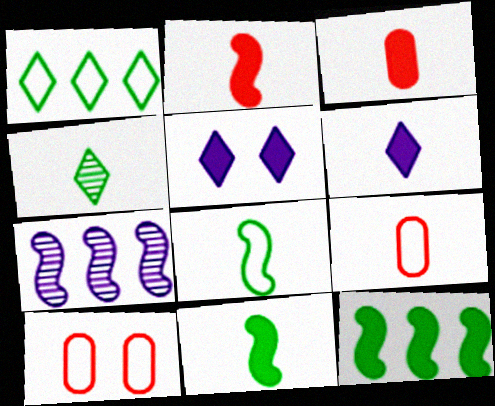[[3, 5, 12], 
[3, 6, 11]]